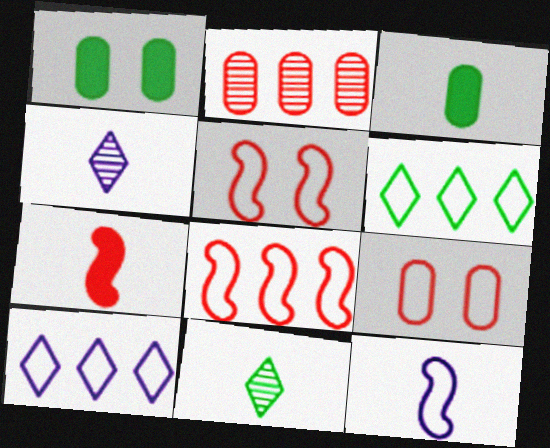[[1, 4, 8], 
[6, 9, 12]]